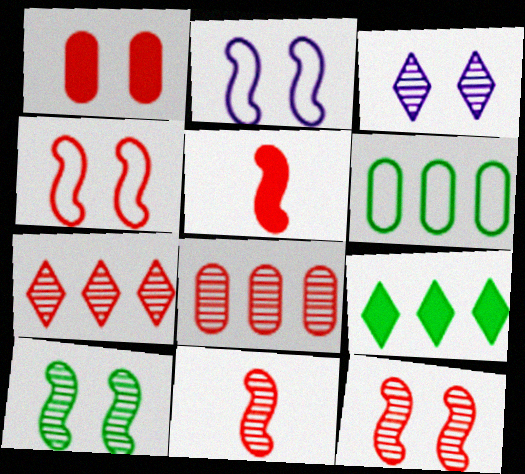[[3, 5, 6]]